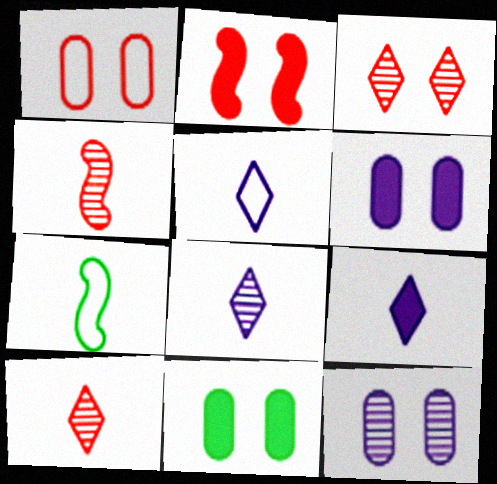[[1, 2, 3], 
[1, 11, 12], 
[5, 8, 9]]